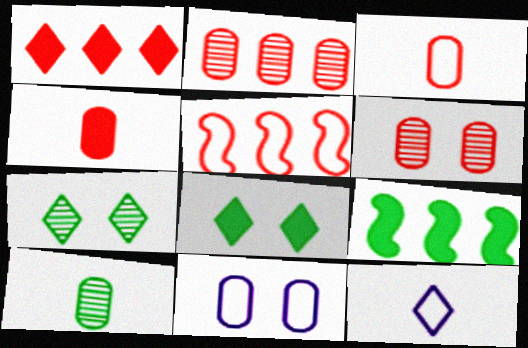[[1, 2, 5], 
[1, 7, 12], 
[6, 9, 12]]